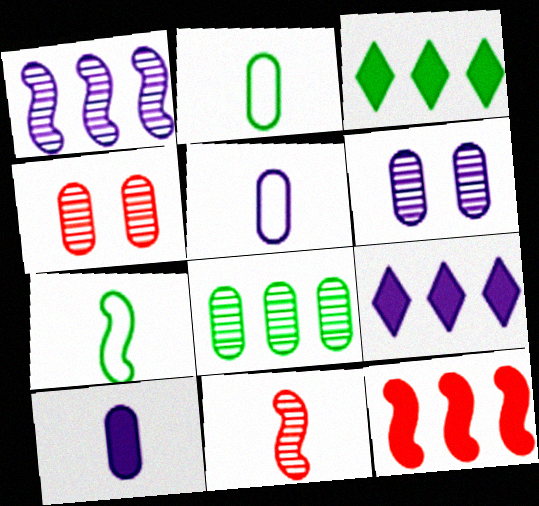[[4, 7, 9]]